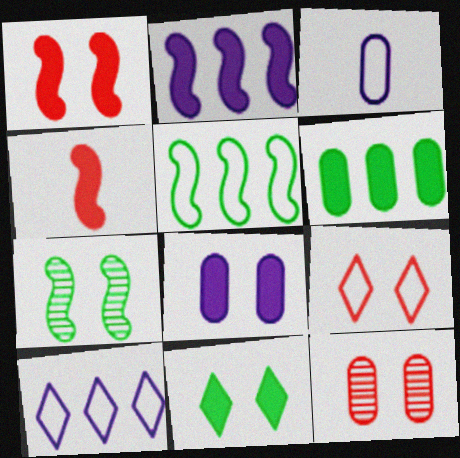[[1, 8, 11], 
[1, 9, 12], 
[3, 5, 9], 
[3, 6, 12], 
[7, 8, 9]]